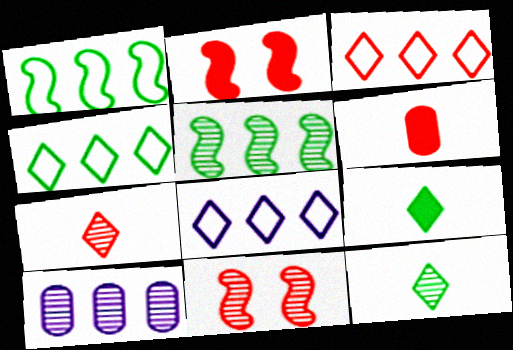[[3, 4, 8], 
[3, 6, 11], 
[10, 11, 12]]